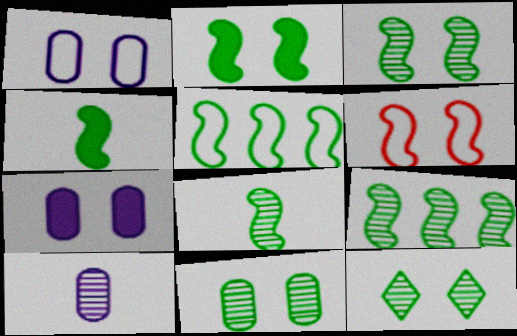[[2, 5, 8], 
[3, 4, 5], 
[3, 8, 9], 
[3, 11, 12], 
[6, 7, 12]]